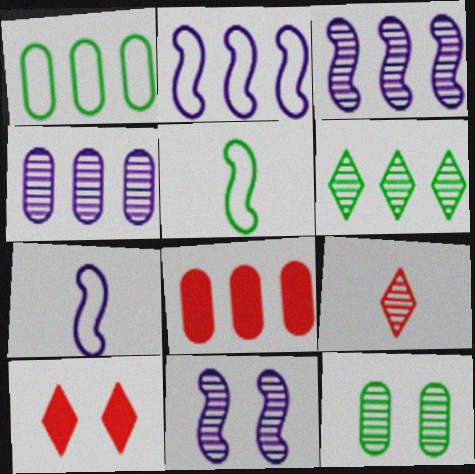[[1, 4, 8], 
[2, 6, 8], 
[3, 9, 12], 
[4, 5, 10]]